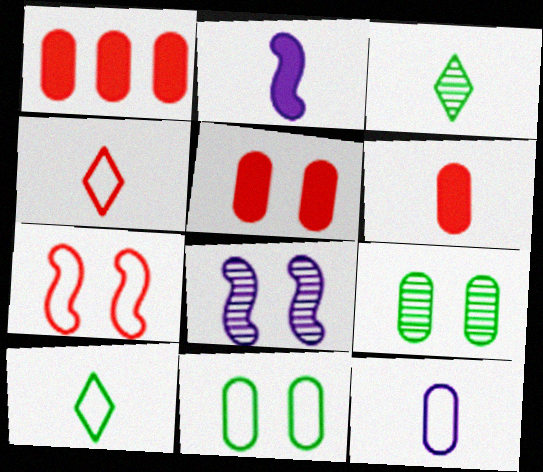[[1, 5, 6], 
[1, 8, 10], 
[1, 9, 12]]